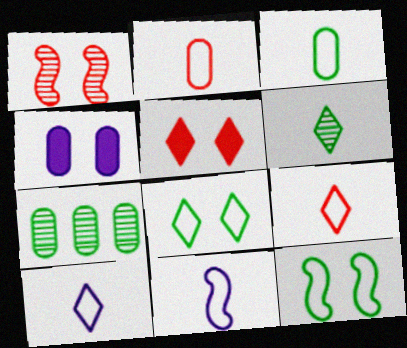[[1, 4, 8], 
[2, 4, 7], 
[3, 9, 11], 
[5, 7, 11]]